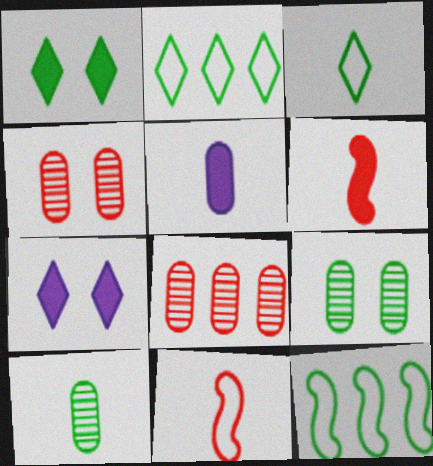[[1, 10, 12]]